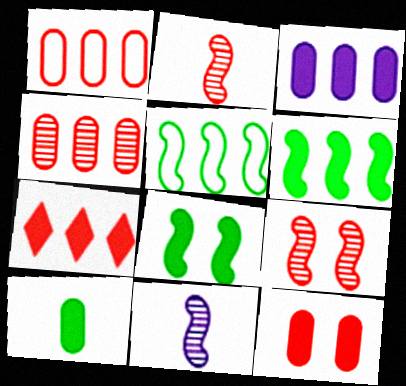[[3, 6, 7], 
[3, 10, 12]]